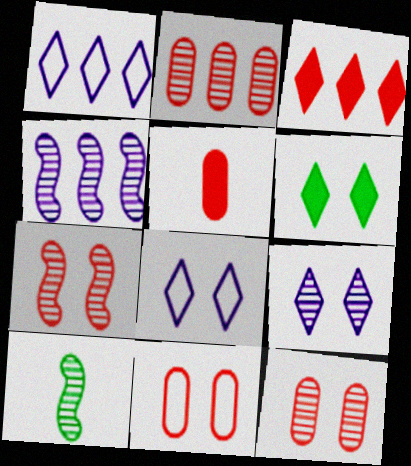[[2, 5, 11], 
[2, 9, 10], 
[4, 7, 10]]